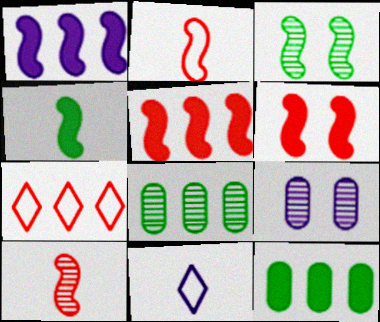[[1, 2, 3], 
[1, 4, 6], 
[1, 7, 8], 
[1, 9, 11], 
[4, 7, 9], 
[6, 8, 11]]